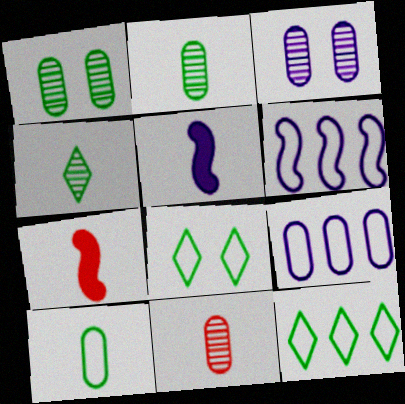[[3, 7, 12]]